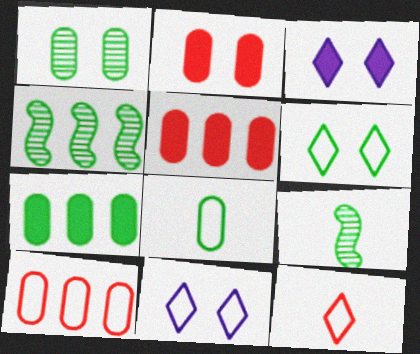[[1, 7, 8], 
[3, 9, 10], 
[5, 9, 11], 
[6, 7, 9]]